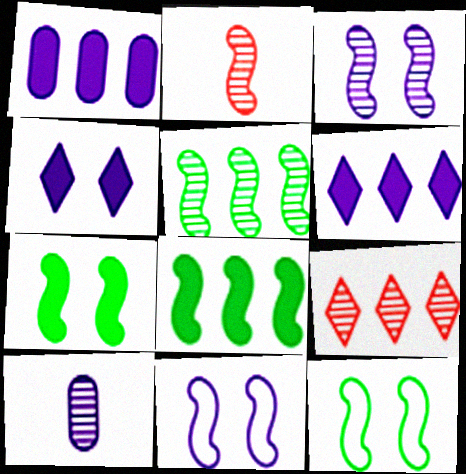[[2, 3, 5], 
[2, 8, 11], 
[6, 10, 11]]